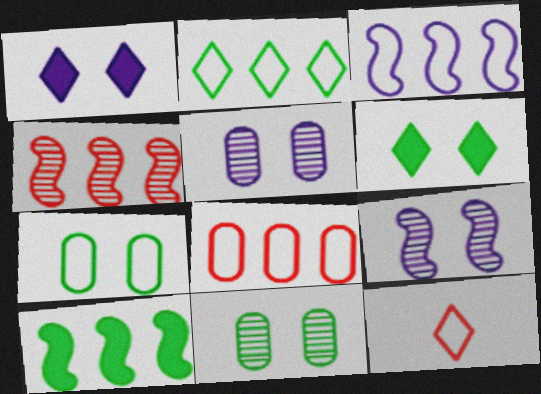[[2, 3, 8], 
[3, 4, 10], 
[3, 7, 12], 
[5, 10, 12]]